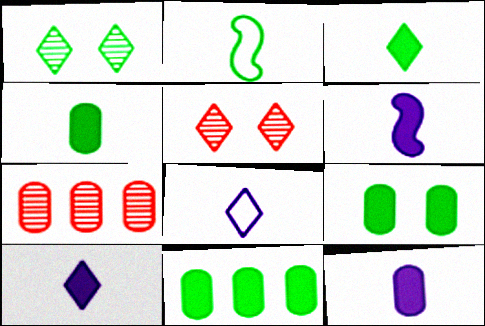[[1, 2, 11], 
[4, 9, 11], 
[6, 10, 12]]